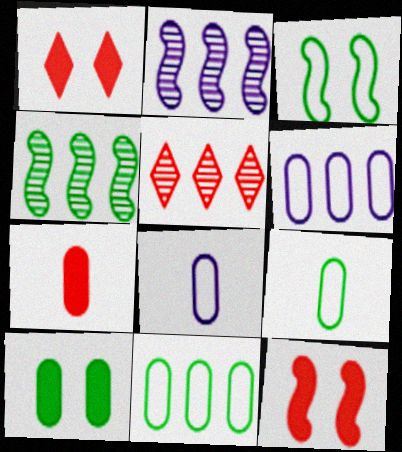[[1, 2, 9], 
[1, 4, 8]]